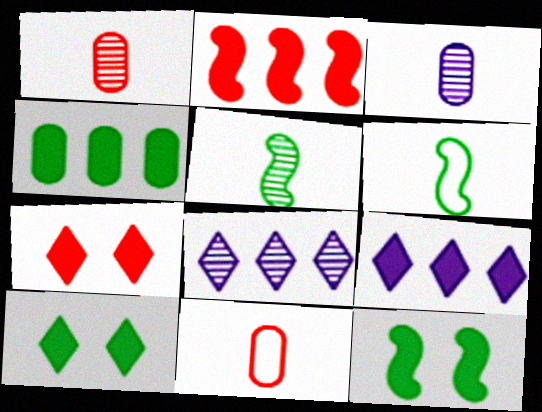[[2, 4, 9], 
[8, 11, 12]]